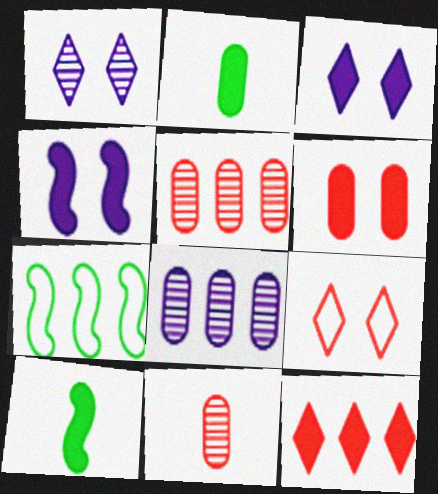[[2, 4, 12], 
[3, 7, 11], 
[7, 8, 12], 
[8, 9, 10]]